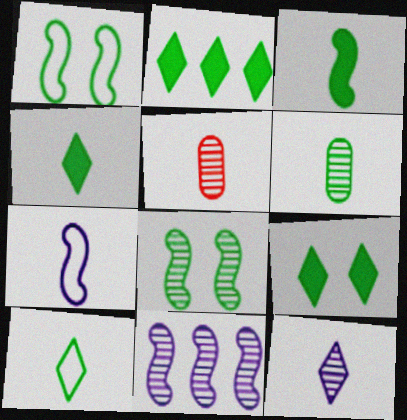[[1, 2, 6], 
[2, 4, 9], 
[3, 6, 10], 
[4, 5, 7]]